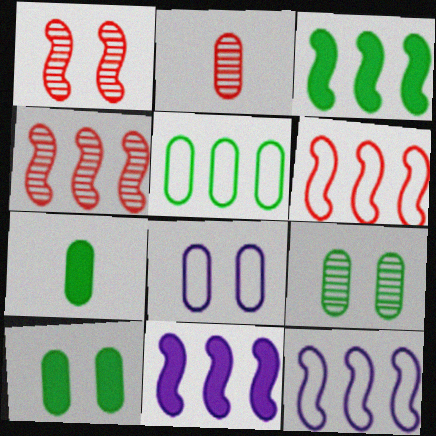[[3, 4, 12], 
[5, 7, 9]]